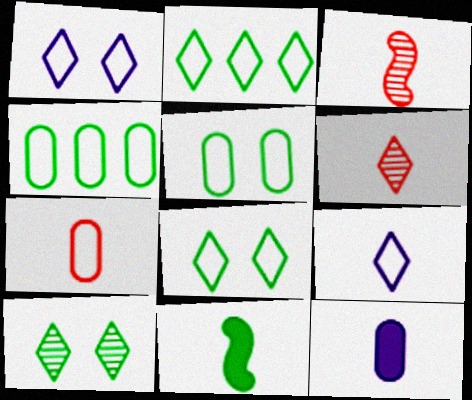[[4, 10, 11]]